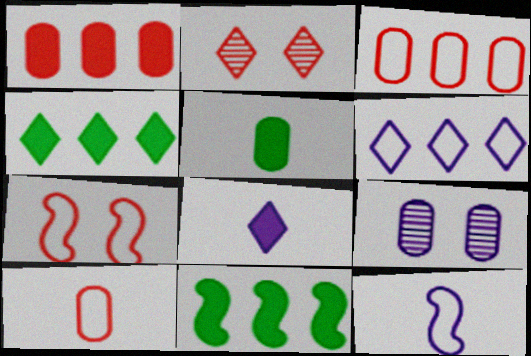[[3, 5, 9]]